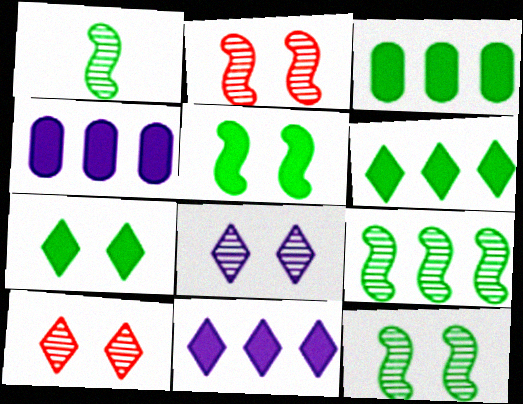[[1, 9, 12]]